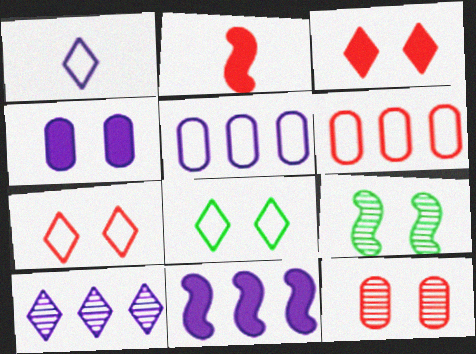[[4, 7, 9], 
[5, 10, 11]]